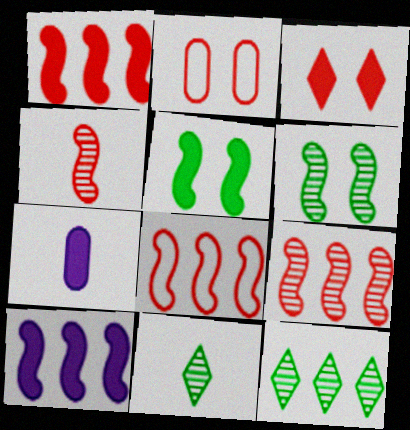[[1, 8, 9], 
[2, 10, 11]]